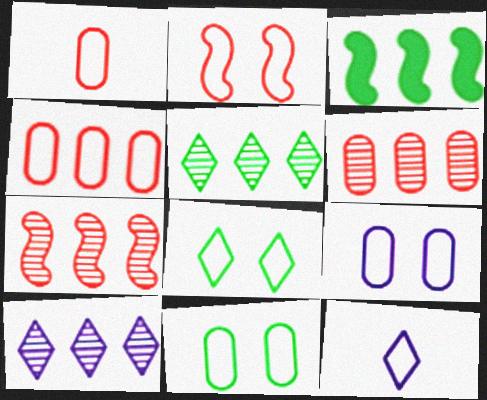[[2, 8, 9], 
[3, 4, 10]]